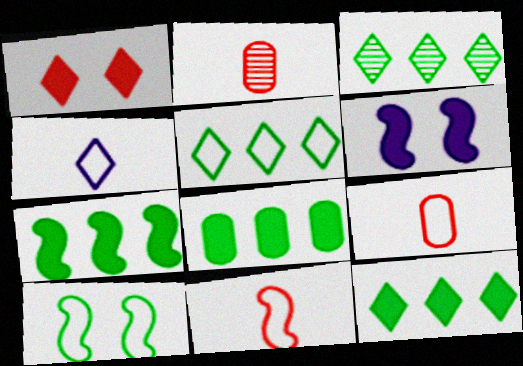[[1, 3, 4], 
[2, 5, 6], 
[3, 5, 12], 
[3, 6, 9], 
[7, 8, 12]]